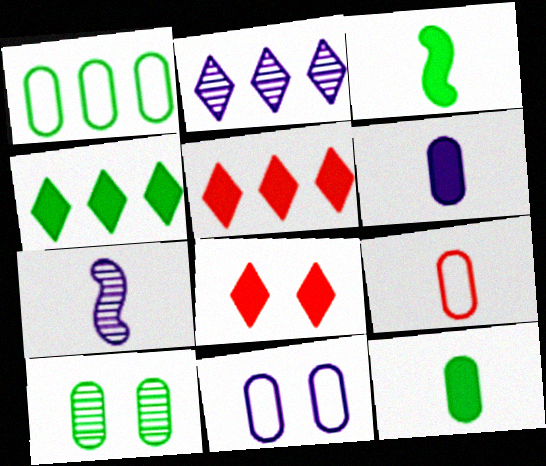[[1, 7, 8], 
[1, 9, 11], 
[1, 10, 12]]